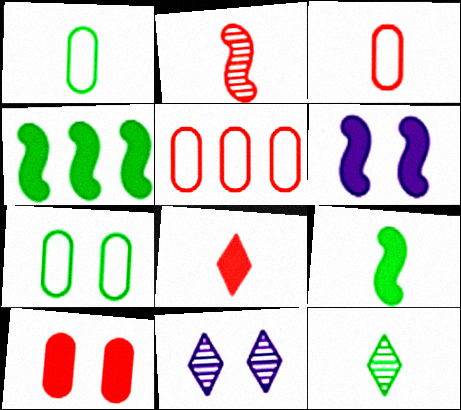[[1, 9, 12], 
[2, 3, 8], 
[3, 4, 11], 
[4, 7, 12], 
[5, 6, 12], 
[5, 9, 11]]